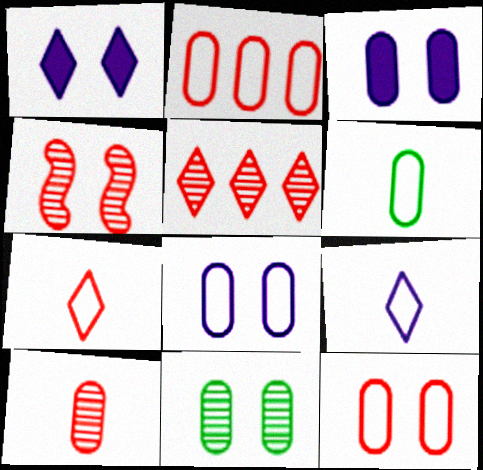[[2, 6, 8], 
[3, 11, 12], 
[4, 5, 10]]